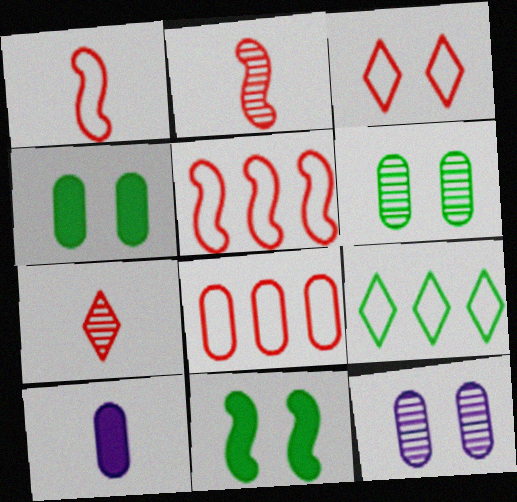[[1, 3, 8], 
[3, 11, 12], 
[6, 8, 10]]